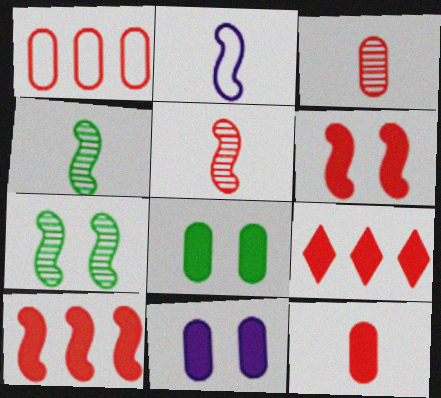[[2, 7, 10], 
[6, 9, 12]]